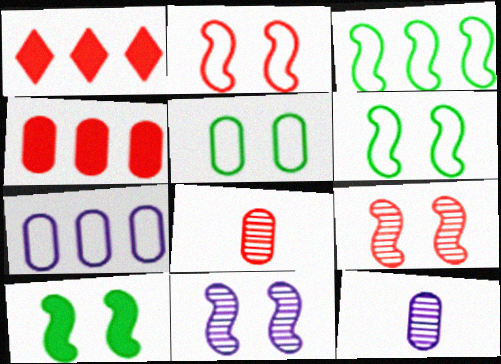[[1, 2, 8], 
[1, 6, 12], 
[2, 10, 11], 
[4, 5, 12]]